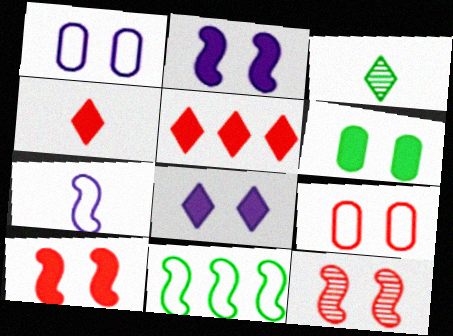[[3, 6, 11], 
[6, 8, 10]]